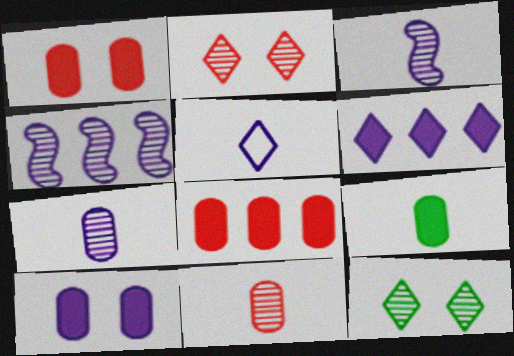[[4, 5, 10], 
[4, 11, 12], 
[8, 9, 10]]